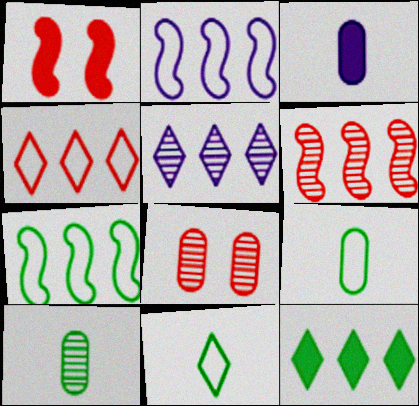[[1, 3, 12], 
[1, 5, 9], 
[4, 5, 12]]